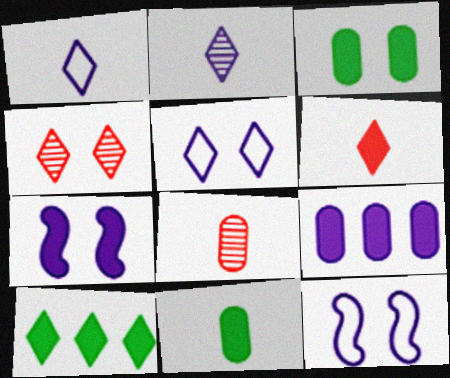[[1, 4, 10], 
[2, 9, 12], 
[3, 4, 12], 
[8, 10, 12]]